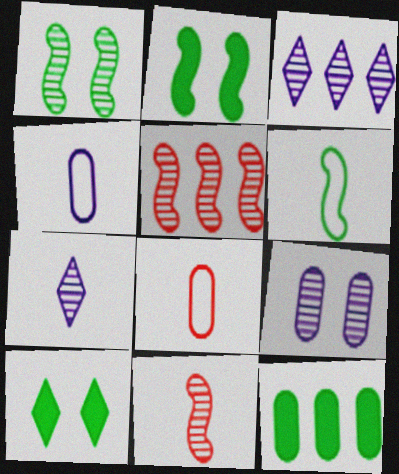[[2, 3, 8], 
[4, 5, 10], 
[8, 9, 12]]